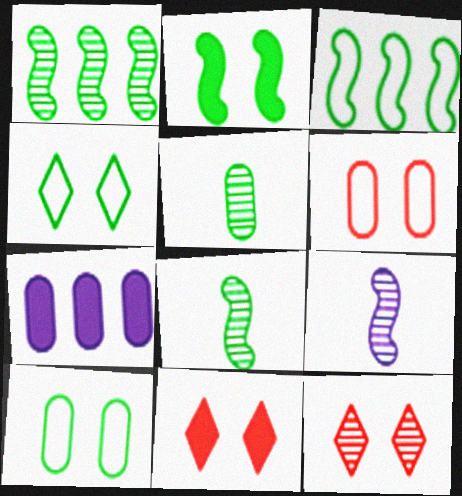[[2, 3, 8], 
[5, 6, 7]]